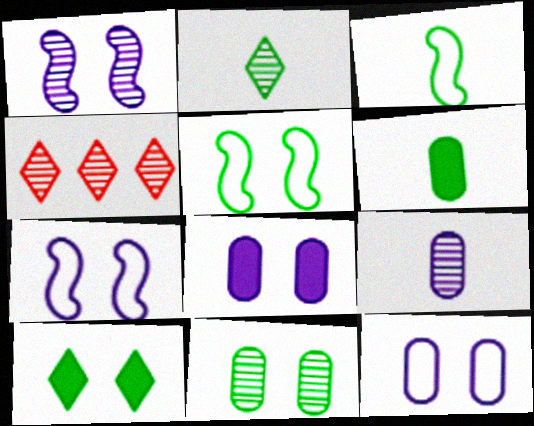[[2, 3, 6], 
[3, 4, 8], 
[4, 6, 7], 
[5, 10, 11]]